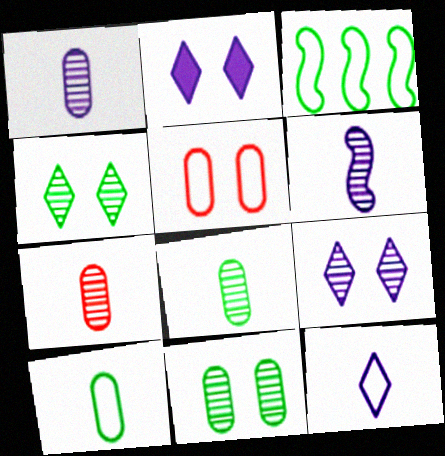[[1, 7, 8], 
[2, 3, 7], 
[3, 5, 12]]